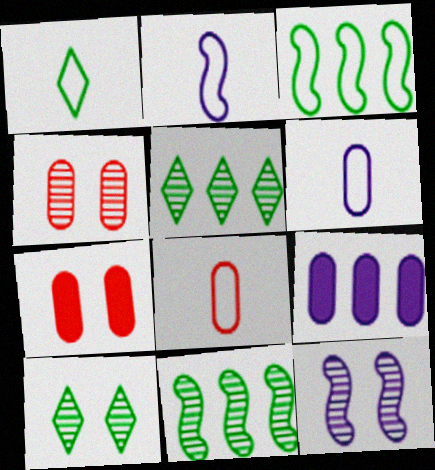[[1, 2, 8], 
[2, 5, 7], 
[4, 10, 12]]